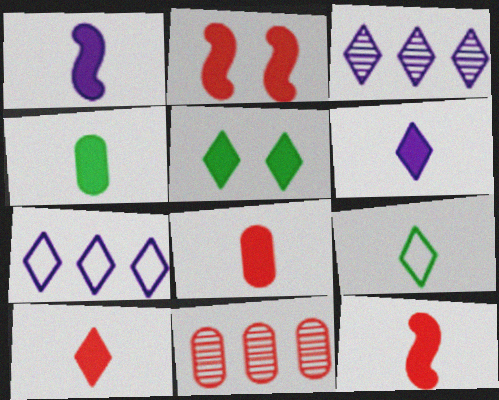[[1, 4, 10], 
[4, 6, 12], 
[8, 10, 12]]